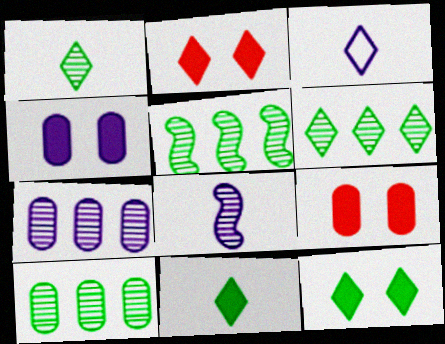[[2, 3, 6], 
[3, 5, 9], 
[5, 6, 10]]